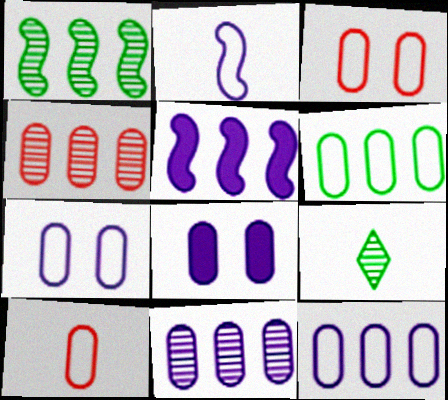[[3, 5, 9], 
[6, 7, 10]]